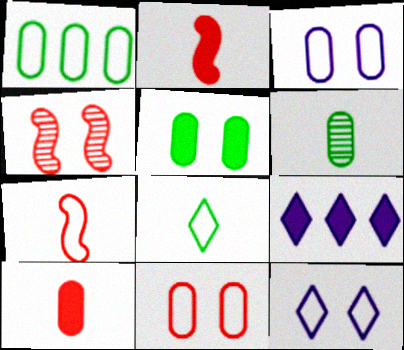[[1, 5, 6], 
[1, 7, 12], 
[2, 5, 9], 
[4, 5, 12]]